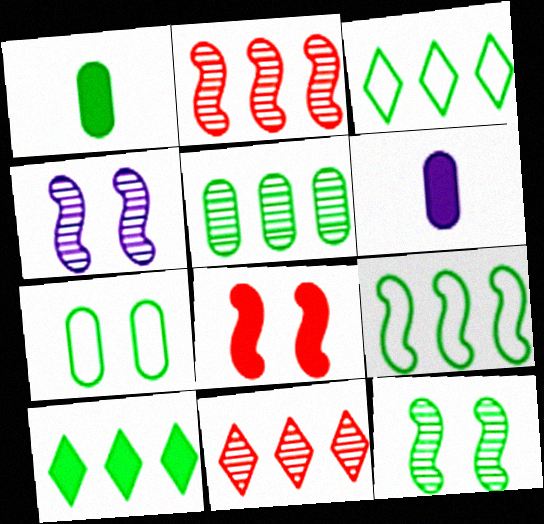[[1, 3, 12], 
[1, 5, 7], 
[5, 9, 10], 
[6, 8, 10]]